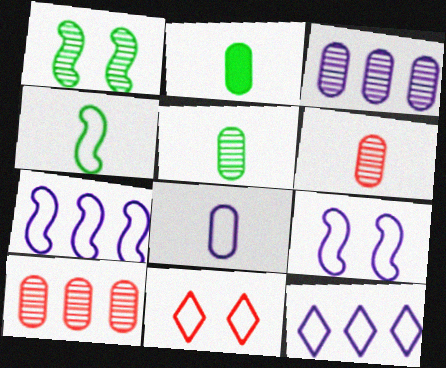[[2, 6, 8], 
[8, 9, 12]]